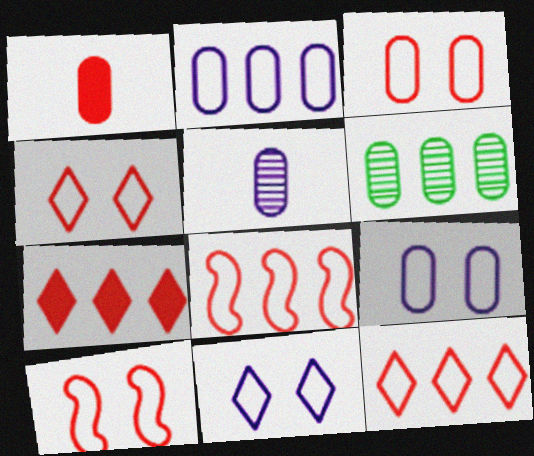[[1, 6, 9], 
[3, 4, 10]]